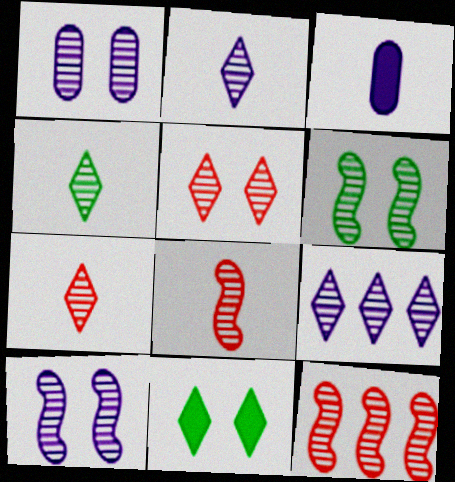[[1, 4, 12], 
[1, 5, 6], 
[2, 4, 7], 
[4, 5, 9]]